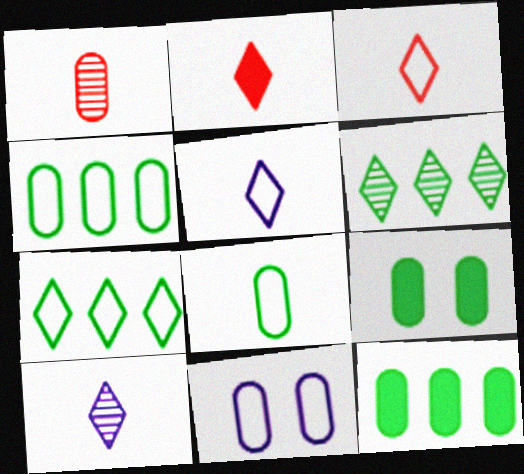[[1, 11, 12]]